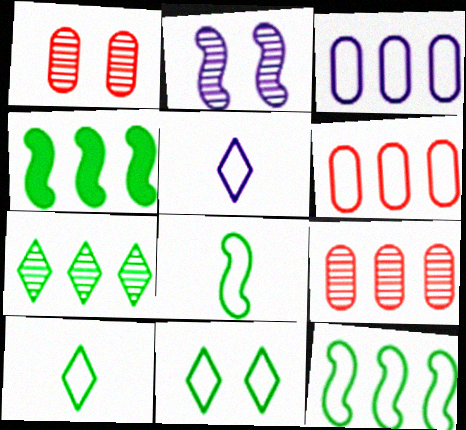[[1, 4, 5]]